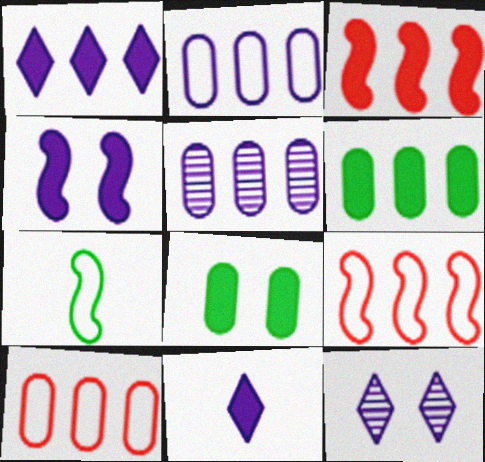[[1, 3, 6], 
[3, 8, 11], 
[5, 6, 10]]